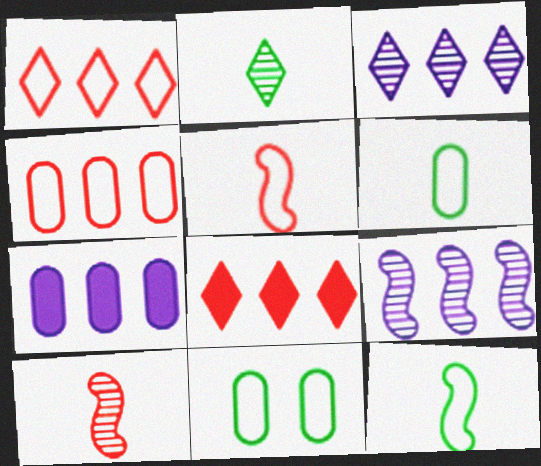[]